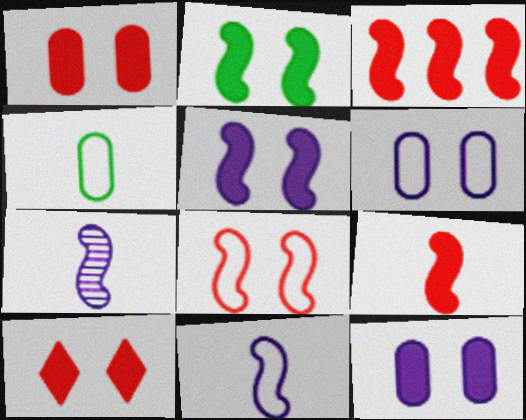[[2, 10, 12]]